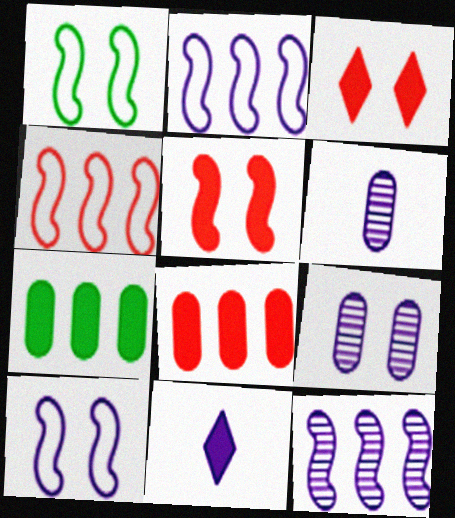[[1, 3, 9], 
[2, 9, 11], 
[5, 7, 11]]